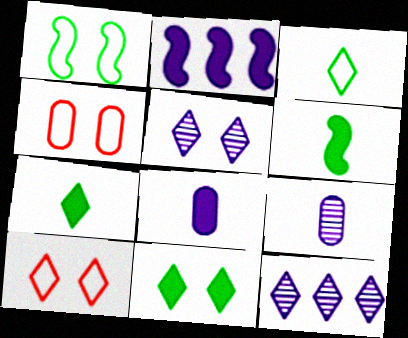[[4, 6, 12], 
[5, 10, 11], 
[7, 10, 12]]